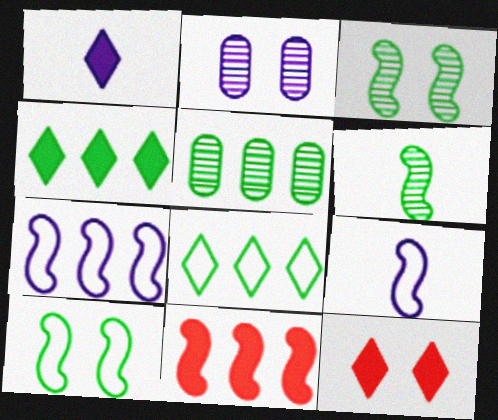[[1, 2, 7], 
[1, 4, 12], 
[2, 10, 12], 
[3, 9, 11], 
[5, 9, 12]]